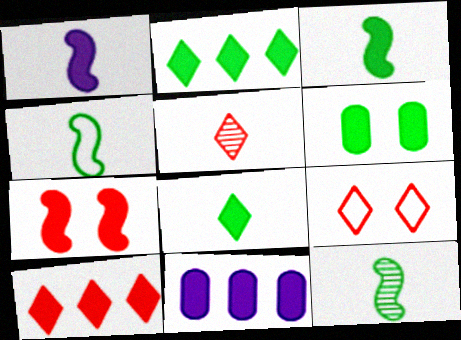[[1, 6, 10], 
[2, 3, 6], 
[3, 4, 12], 
[5, 9, 10], 
[7, 8, 11], 
[9, 11, 12]]